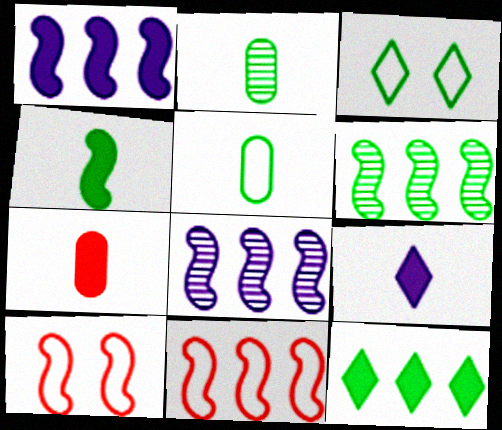[[1, 6, 11], 
[3, 7, 8], 
[4, 7, 9], 
[4, 8, 10]]